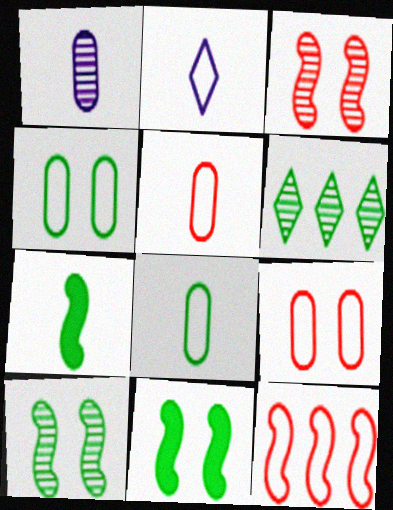[[1, 3, 6], 
[2, 4, 12], 
[4, 6, 7], 
[6, 8, 11]]